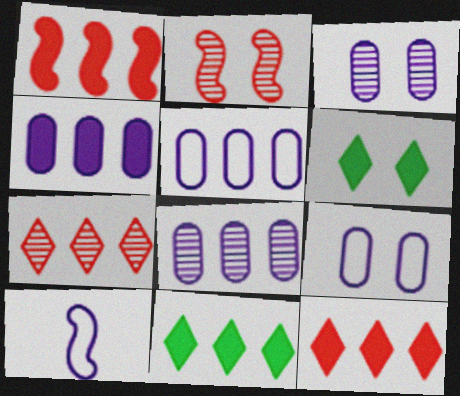[[1, 4, 11], 
[2, 6, 9], 
[4, 5, 8]]